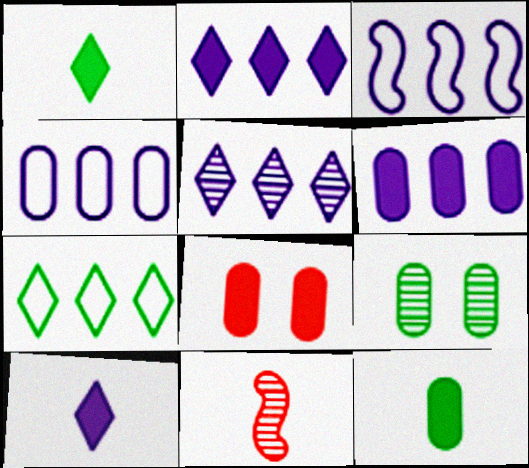[[3, 5, 6], 
[5, 9, 11], 
[6, 8, 12]]